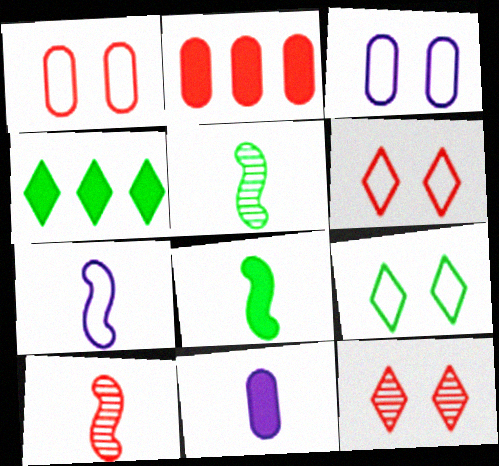[[2, 6, 10], 
[3, 4, 10], 
[7, 8, 10]]